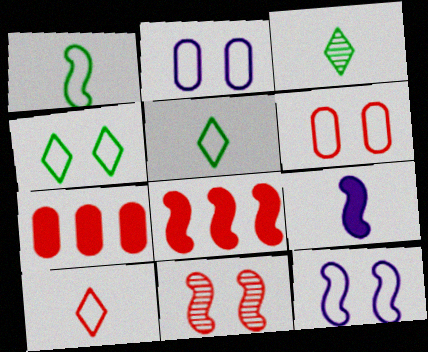[[2, 3, 8], 
[3, 7, 12], 
[4, 6, 12], 
[7, 10, 11]]